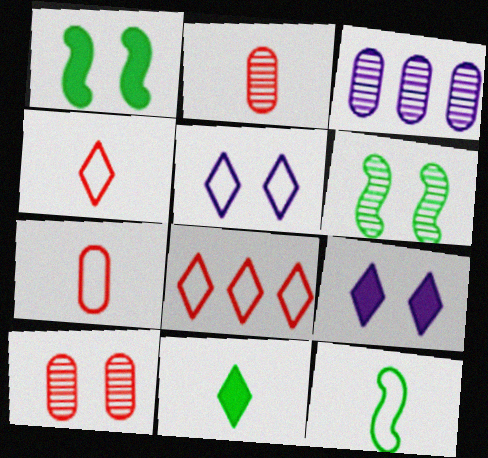[[1, 3, 4], 
[1, 5, 10]]